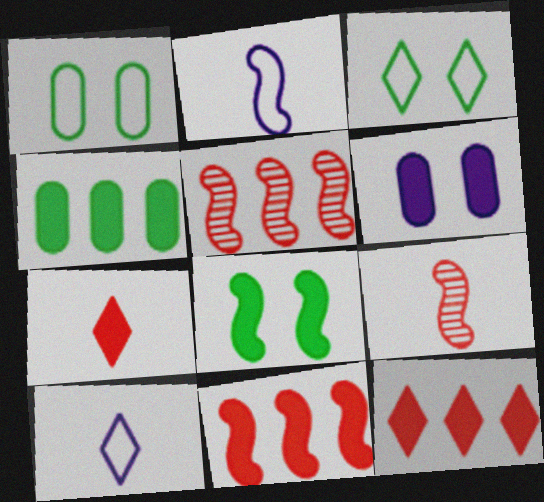[[2, 5, 8]]